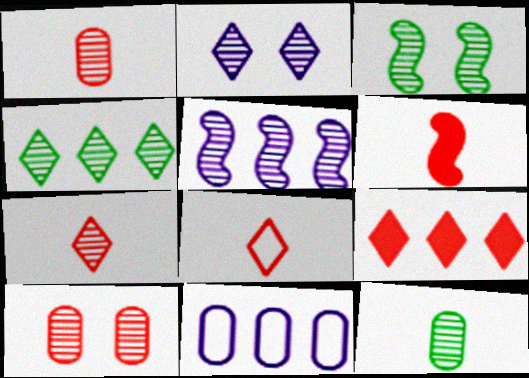[[1, 6, 8], 
[2, 3, 10], 
[2, 4, 7], 
[3, 4, 12]]